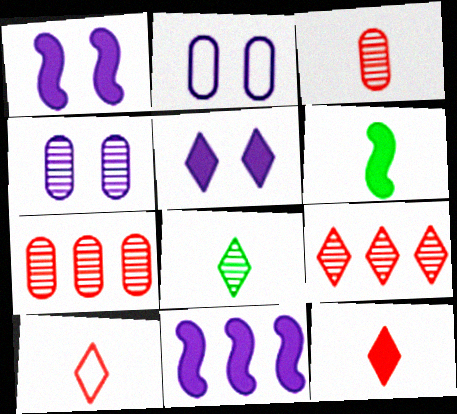[[2, 6, 9]]